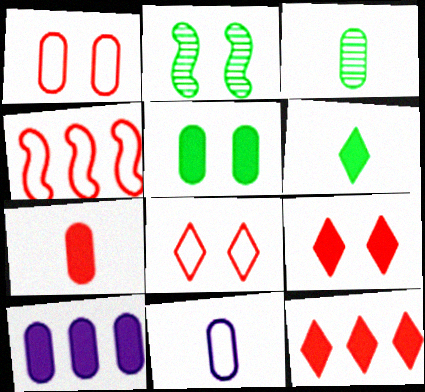[[1, 3, 10], 
[2, 11, 12], 
[3, 7, 11], 
[5, 7, 10]]